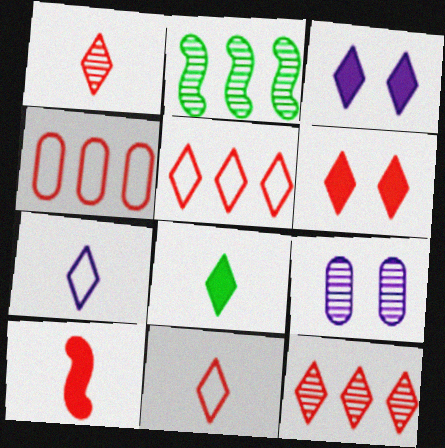[[1, 2, 9], 
[1, 5, 6], 
[1, 7, 8], 
[6, 11, 12]]